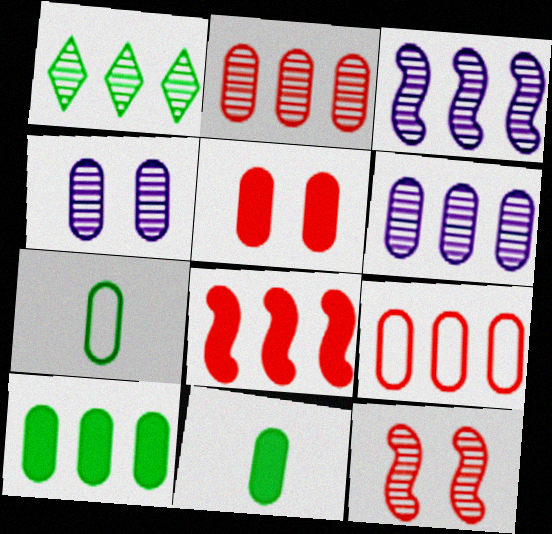[[1, 2, 3], 
[4, 9, 11], 
[5, 6, 7], 
[6, 9, 10]]